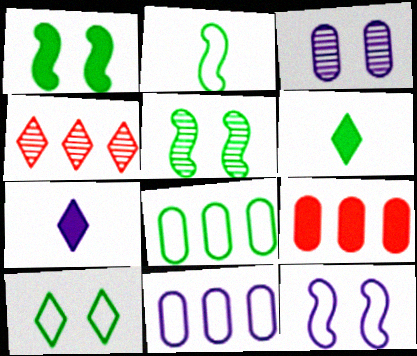[[1, 7, 9], 
[2, 8, 10], 
[4, 7, 10], 
[5, 6, 8]]